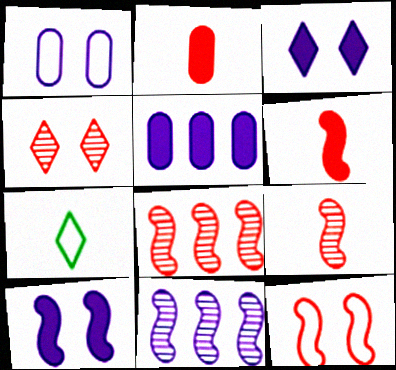[[6, 8, 12]]